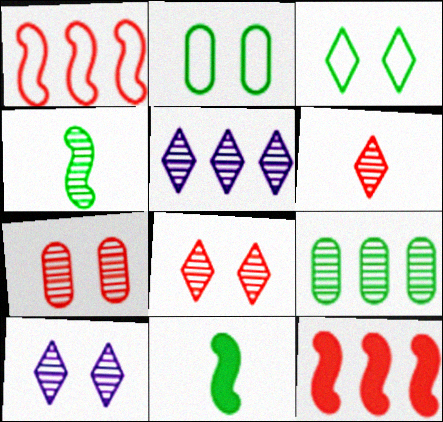[[3, 9, 11], 
[4, 5, 7]]